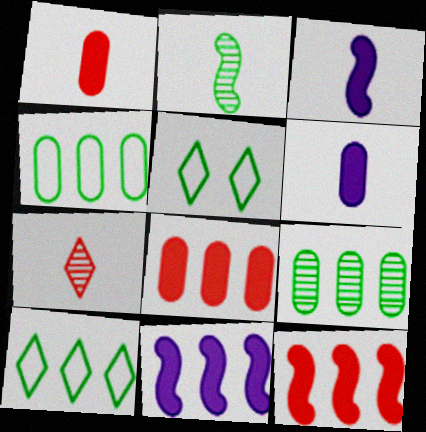[]